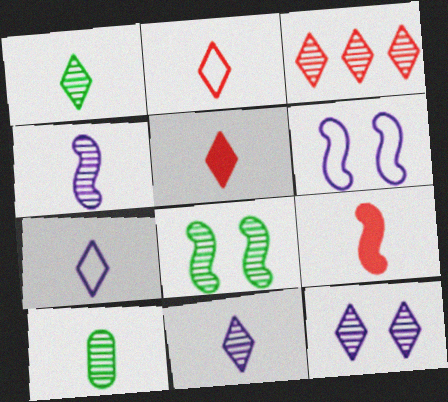[[1, 3, 12], 
[1, 5, 7], 
[7, 9, 10]]